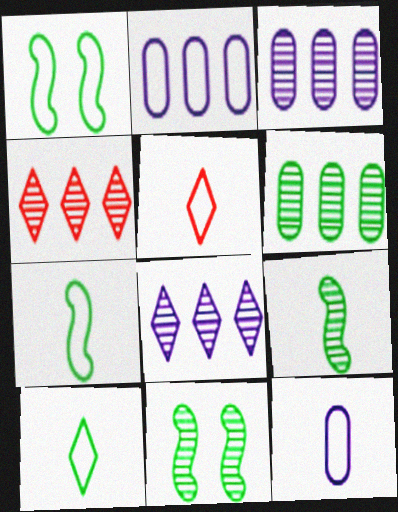[[1, 2, 5], 
[5, 7, 12]]